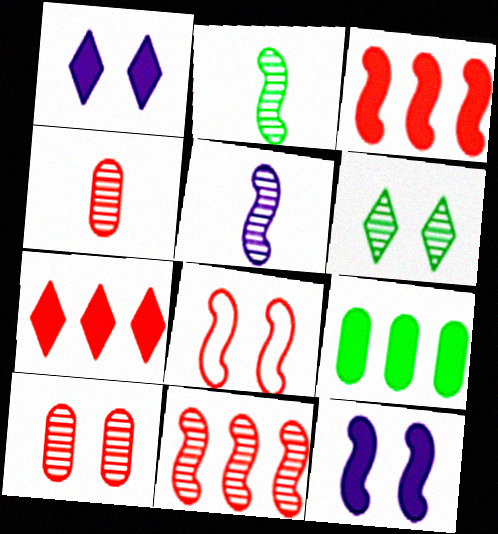[[4, 7, 8]]